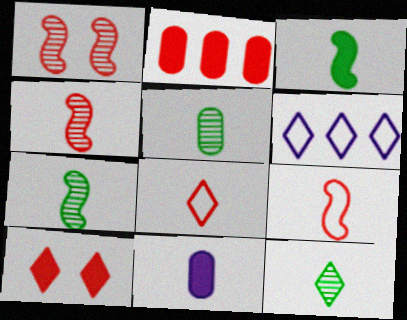[[1, 2, 8], 
[5, 7, 12], 
[6, 10, 12], 
[7, 8, 11], 
[9, 11, 12]]